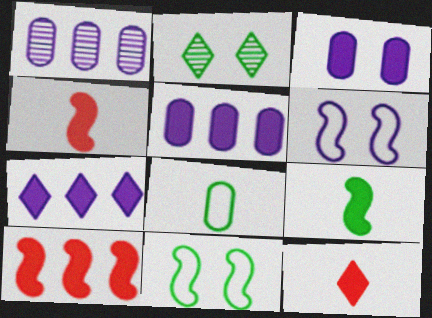[[1, 11, 12]]